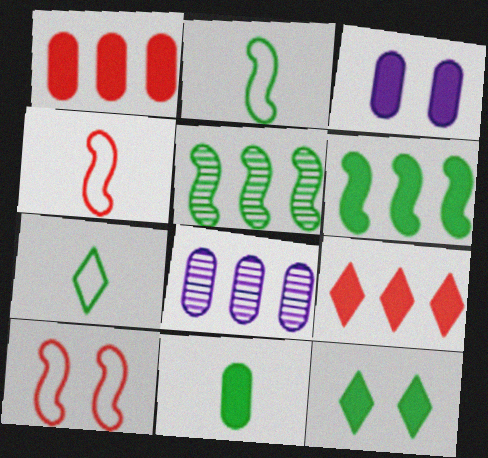[[1, 3, 11], 
[4, 8, 12], 
[6, 11, 12]]